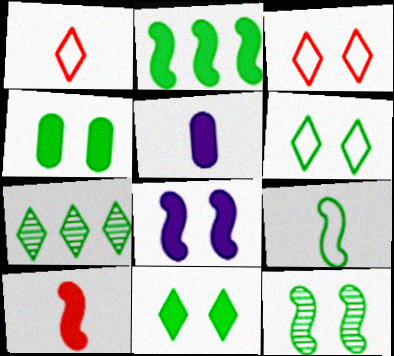[[2, 8, 10], 
[2, 9, 12], 
[4, 6, 12], 
[4, 7, 9]]